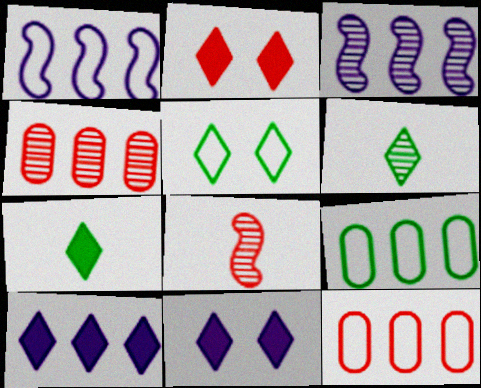[[2, 7, 10], 
[2, 8, 12], 
[8, 9, 11]]